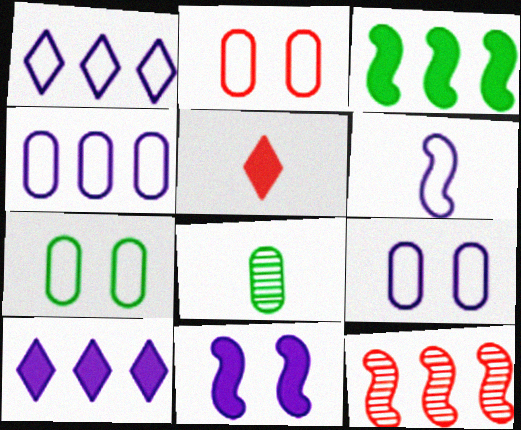[[1, 6, 9], 
[2, 5, 12], 
[2, 7, 9], 
[5, 6, 8]]